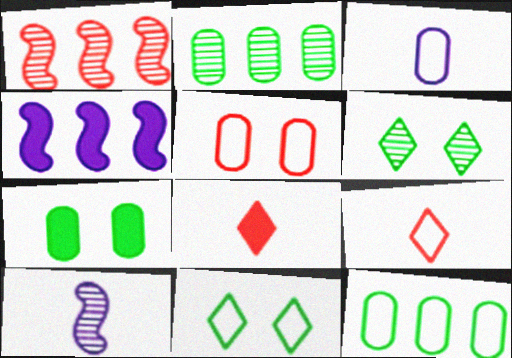[[1, 5, 8], 
[3, 5, 12], 
[4, 7, 8]]